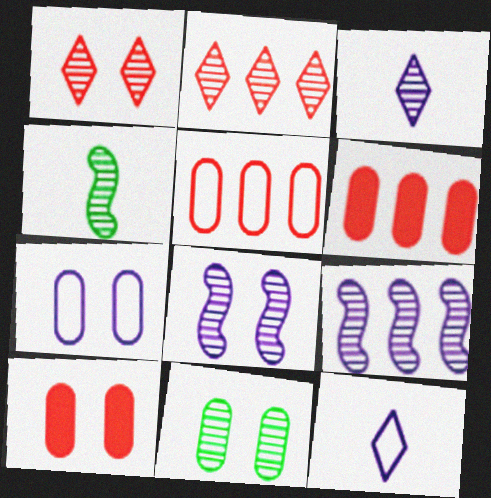[[1, 8, 11], 
[7, 10, 11]]